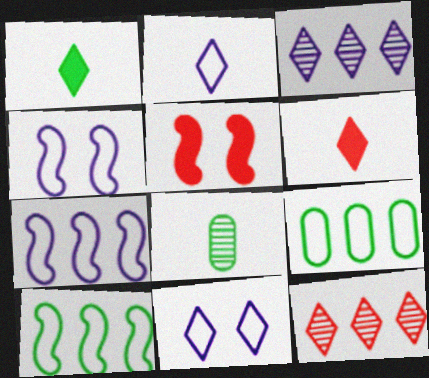[[1, 11, 12]]